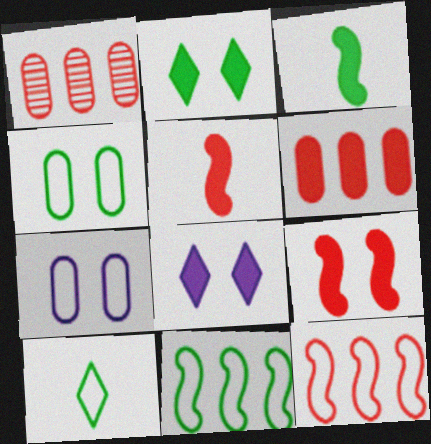[[3, 6, 8], 
[4, 10, 11], 
[7, 10, 12]]